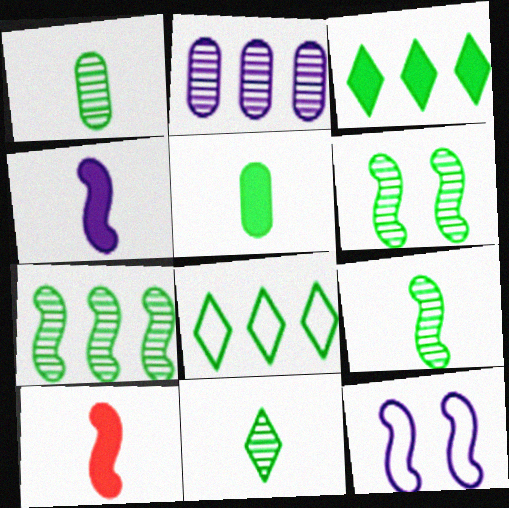[[1, 9, 11], 
[5, 6, 8], 
[6, 7, 9], 
[7, 10, 12]]